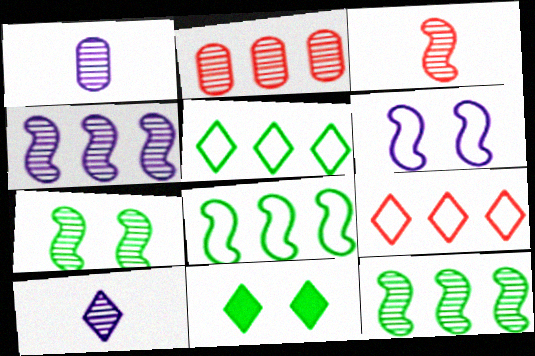[[2, 7, 10], 
[3, 4, 7], 
[9, 10, 11]]